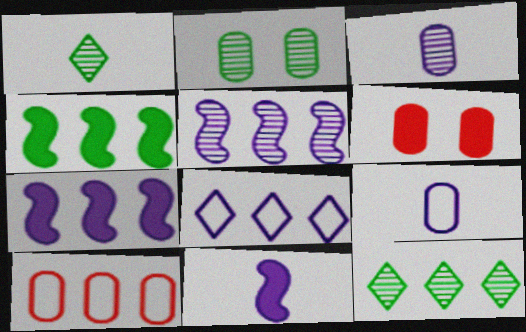[[7, 10, 12]]